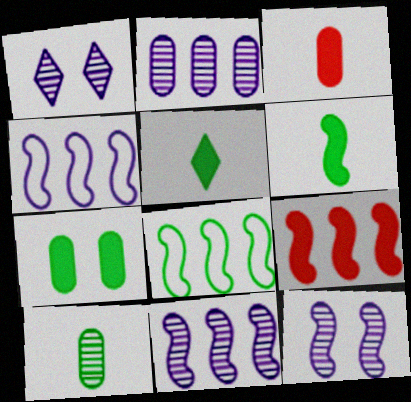[[1, 3, 8], 
[8, 9, 11]]